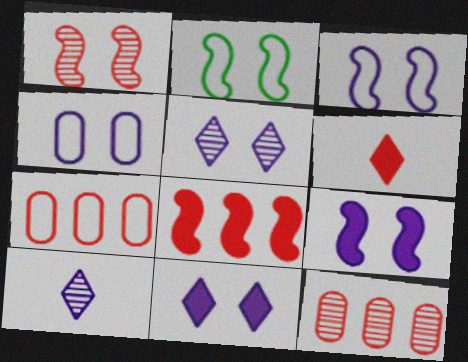[[1, 2, 9], 
[1, 6, 7], 
[4, 5, 9]]